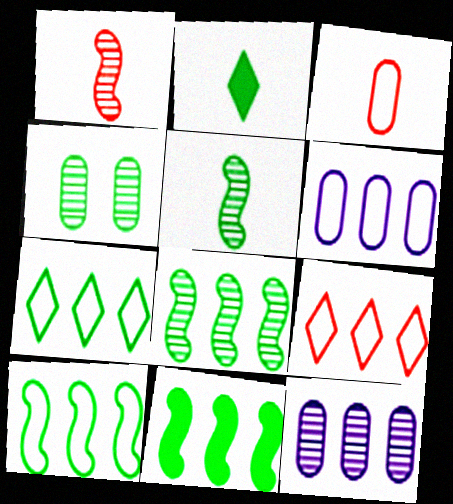[[2, 4, 10], 
[6, 9, 10], 
[8, 10, 11], 
[9, 11, 12]]